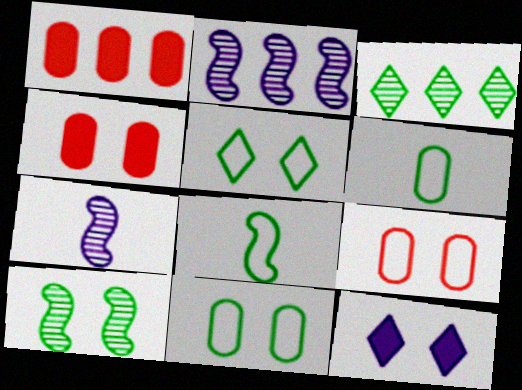[[1, 5, 7], 
[9, 10, 12]]